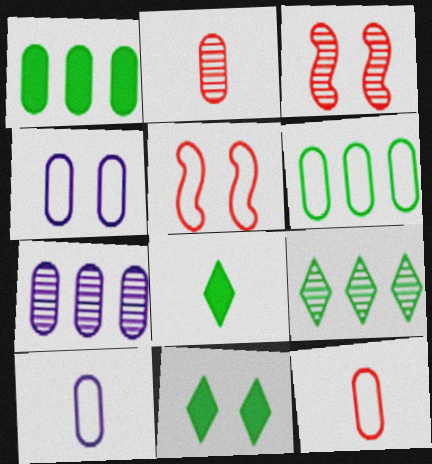[[1, 2, 4], 
[3, 4, 11], 
[4, 6, 12], 
[5, 7, 8]]